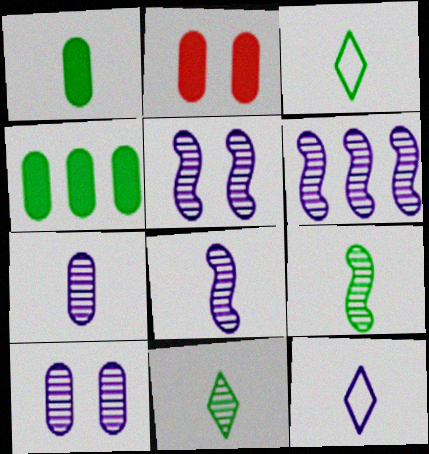[[1, 3, 9], 
[2, 3, 6], 
[5, 6, 8]]